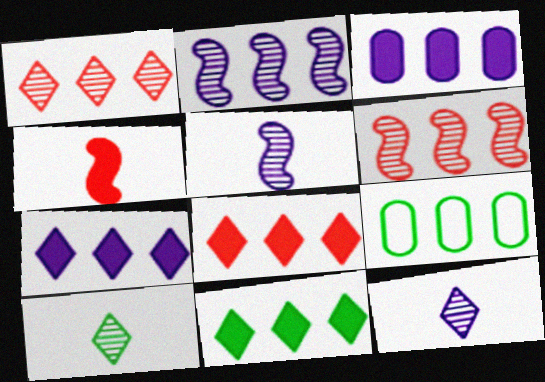[[2, 8, 9], 
[6, 7, 9], 
[7, 8, 11]]